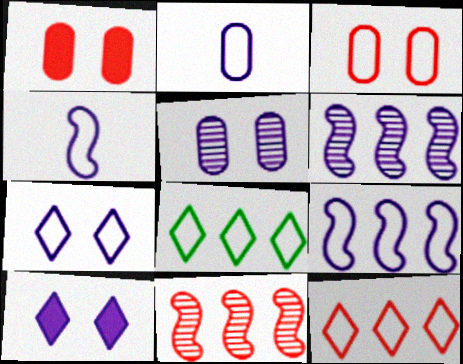[[2, 6, 10], 
[2, 7, 9], 
[3, 4, 8]]